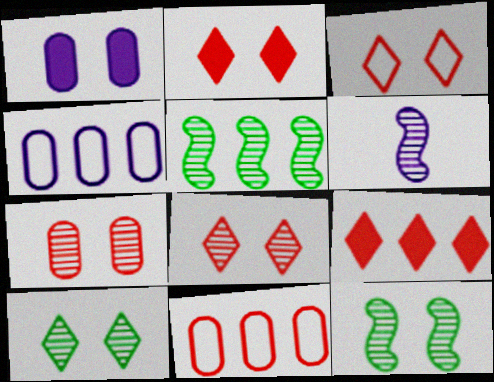[[1, 3, 12], 
[2, 3, 8], 
[4, 5, 9]]